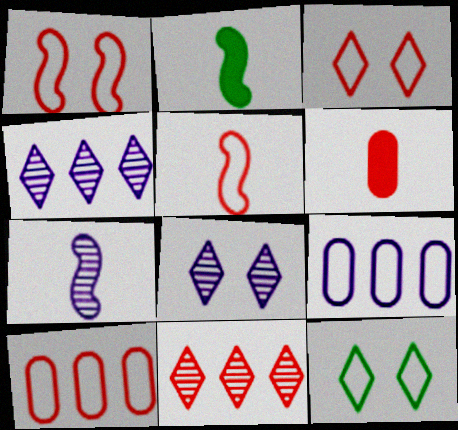[[1, 6, 11], 
[2, 5, 7], 
[2, 8, 10], 
[3, 5, 10], 
[5, 9, 12]]